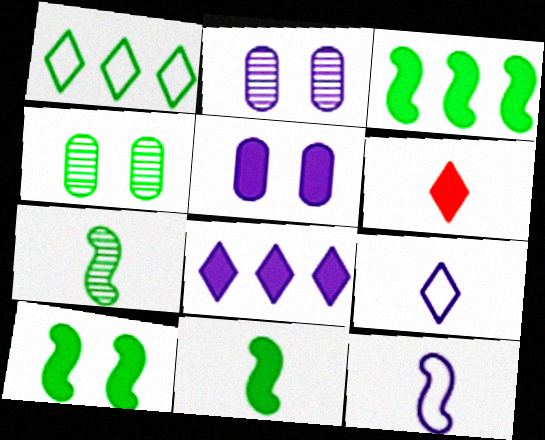[[1, 4, 11], 
[2, 8, 12], 
[3, 5, 6], 
[3, 10, 11]]